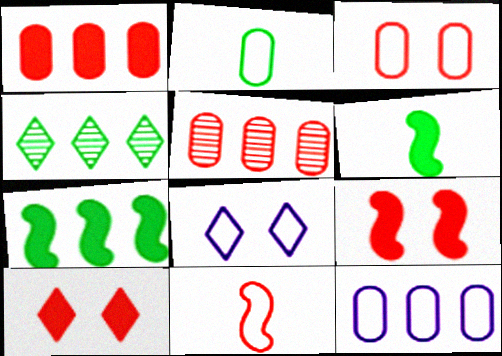[[2, 3, 12], 
[5, 6, 8], 
[5, 10, 11]]